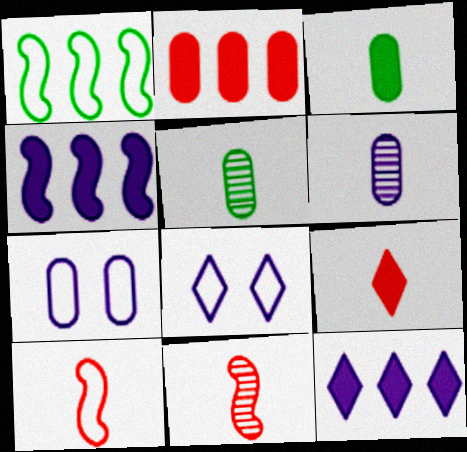[[2, 5, 7], 
[4, 6, 8]]